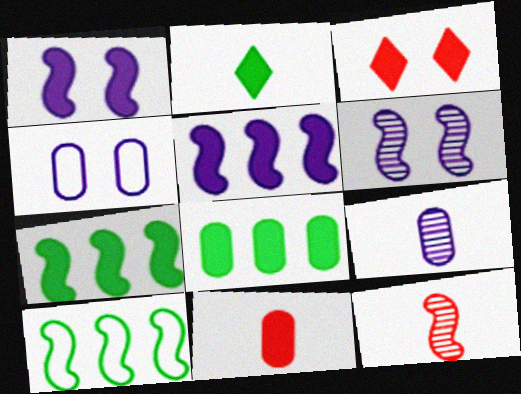[[1, 10, 12], 
[3, 9, 10]]